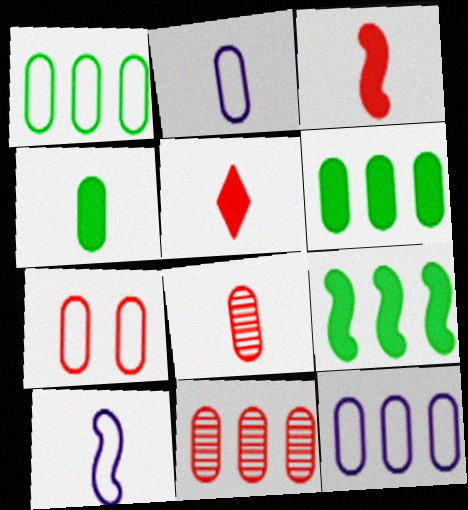[[1, 2, 7], 
[2, 4, 8], 
[6, 11, 12]]